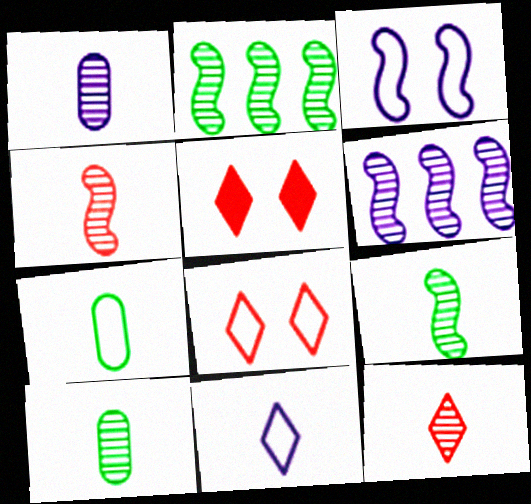[[1, 9, 12], 
[5, 6, 7]]